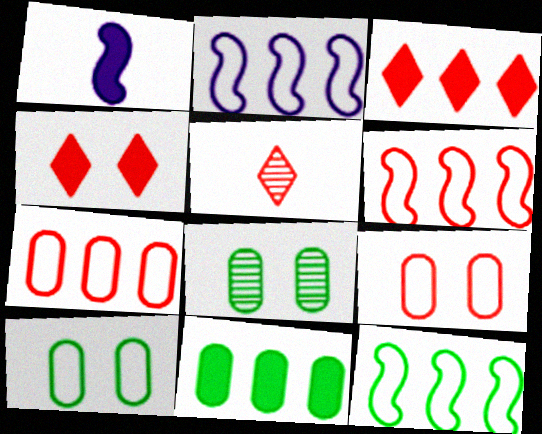[[1, 4, 11], 
[2, 6, 12]]